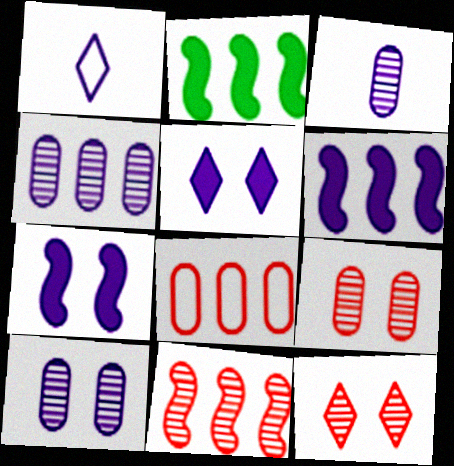[[1, 2, 9], 
[1, 4, 7], 
[1, 6, 10], 
[3, 4, 10]]